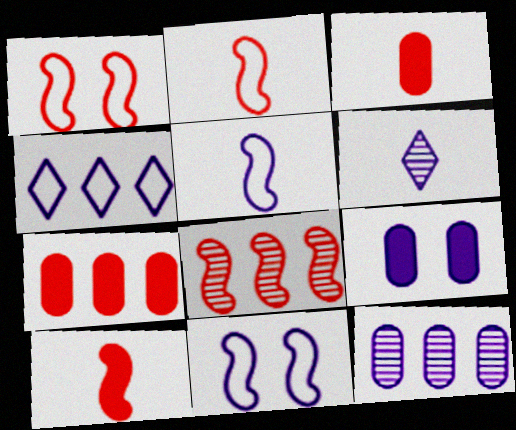[[1, 8, 10]]